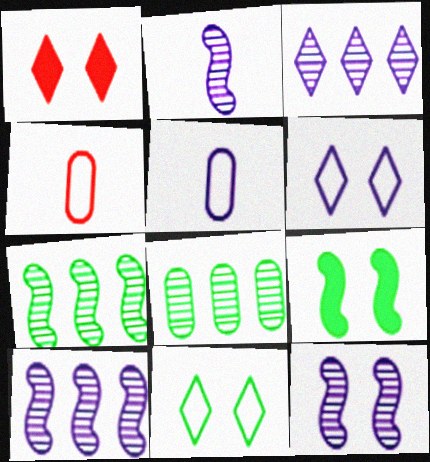[[1, 5, 7], 
[2, 10, 12], 
[3, 4, 9]]